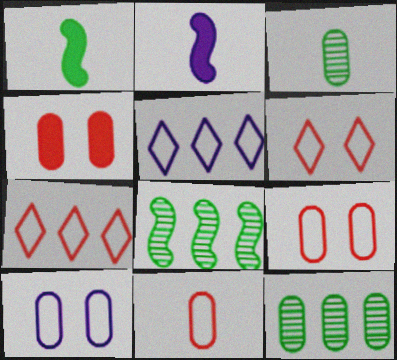[[2, 6, 12]]